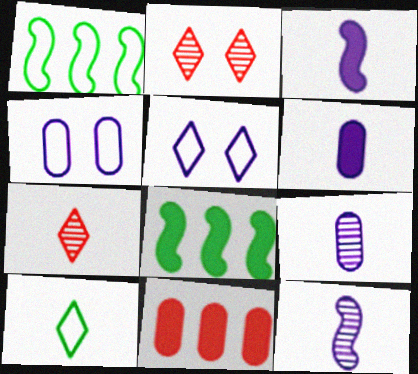[[1, 2, 6], 
[4, 7, 8]]